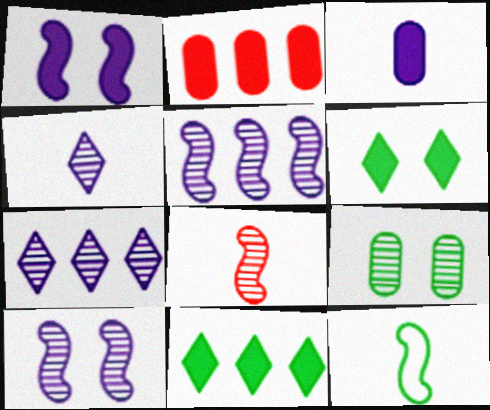[[7, 8, 9], 
[9, 11, 12]]